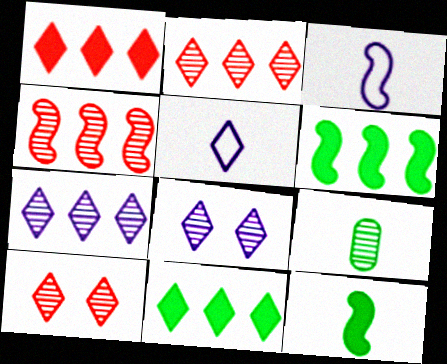[[4, 8, 9], 
[5, 10, 11]]